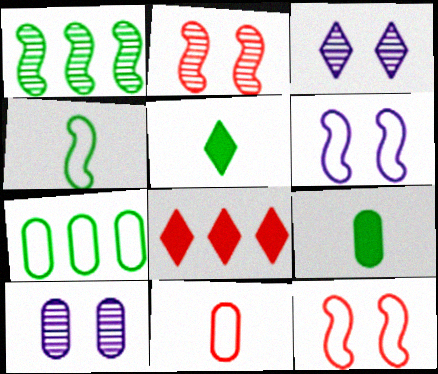[[2, 8, 11], 
[4, 8, 10]]